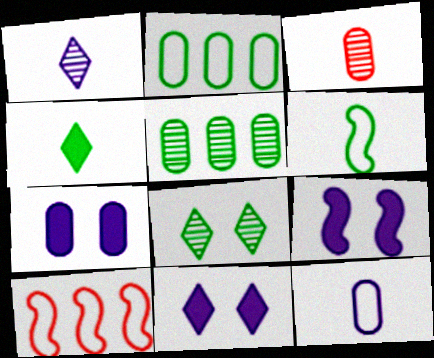[[2, 3, 7], 
[7, 9, 11]]